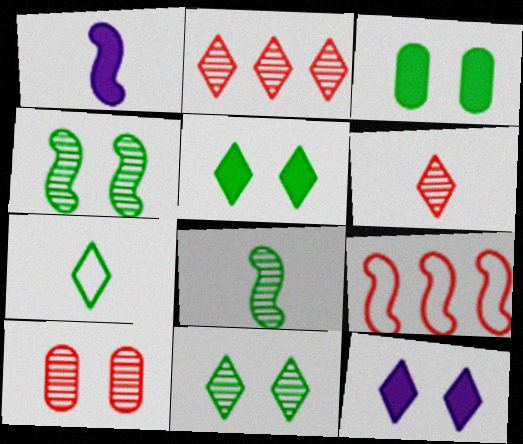[[1, 4, 9], 
[2, 7, 12]]